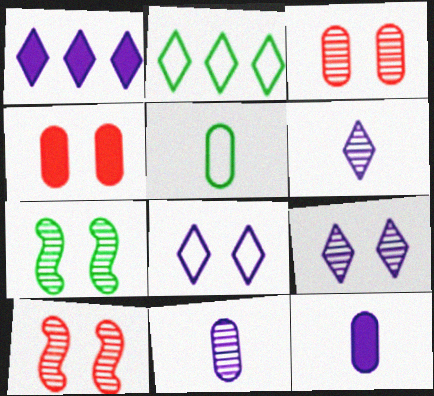[[1, 5, 10], 
[1, 6, 8], 
[2, 10, 12], 
[3, 7, 9], 
[4, 7, 8]]